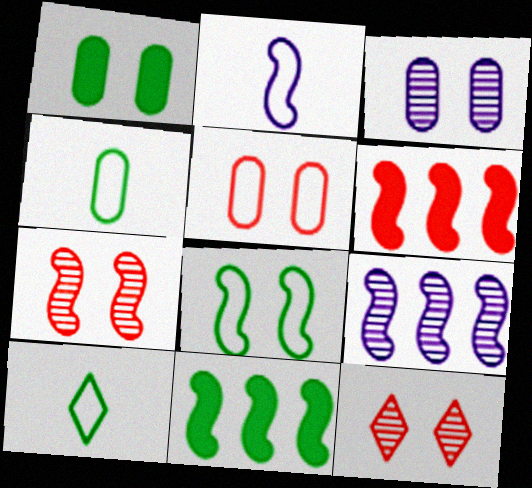[[1, 3, 5], 
[2, 7, 11], 
[3, 6, 10]]